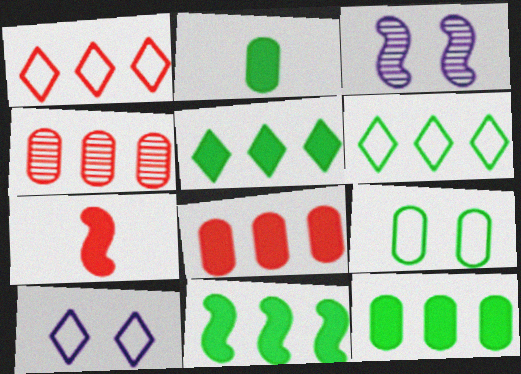[[1, 2, 3], 
[5, 11, 12]]